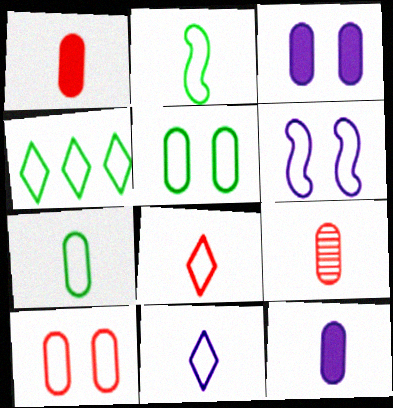[[2, 4, 5], 
[7, 9, 12]]